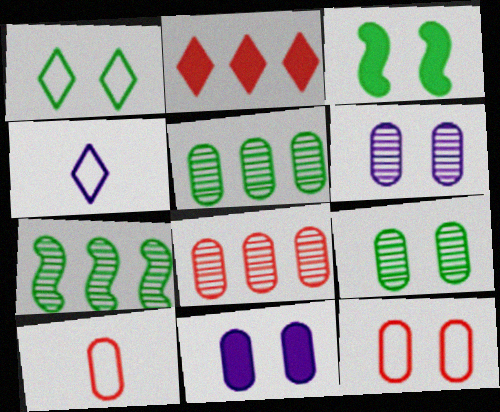[[1, 3, 9], 
[3, 4, 8], 
[5, 10, 11], 
[9, 11, 12]]